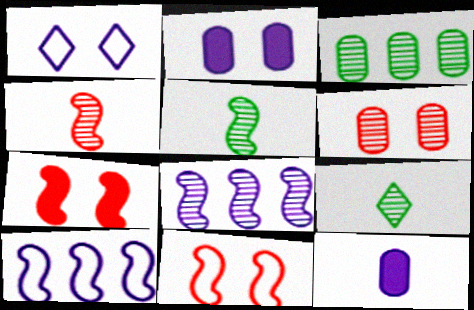[[1, 8, 12], 
[5, 7, 10], 
[6, 8, 9]]